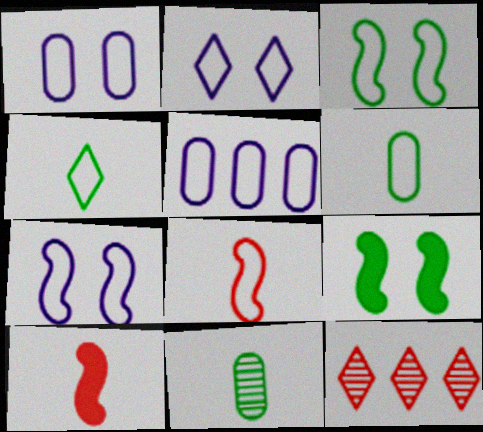[[1, 2, 7]]